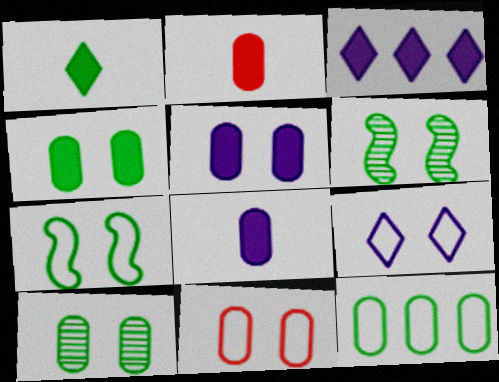[[1, 6, 12], 
[5, 10, 11], 
[7, 9, 11]]